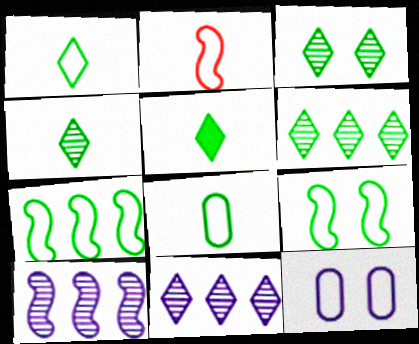[[1, 4, 5], 
[3, 4, 6]]